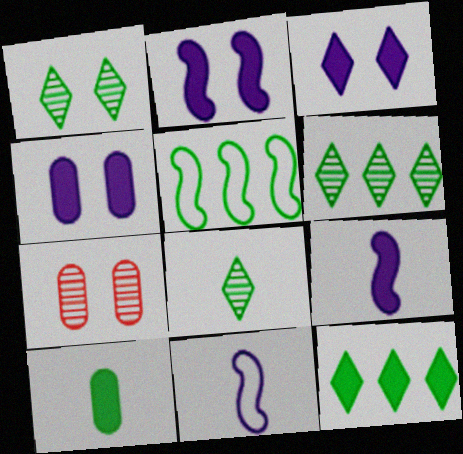[[1, 5, 10], 
[1, 6, 8], 
[2, 3, 4], 
[7, 11, 12]]